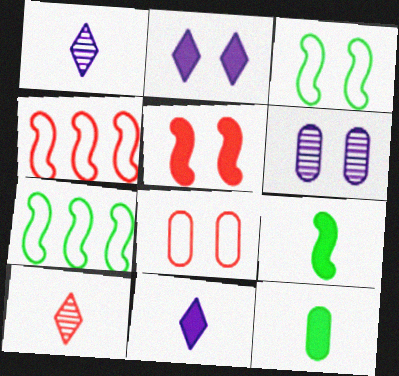[]